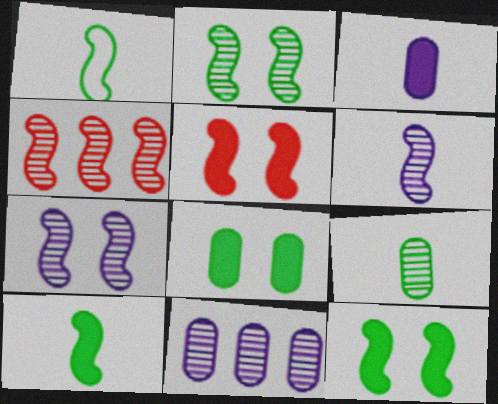[[2, 4, 6]]